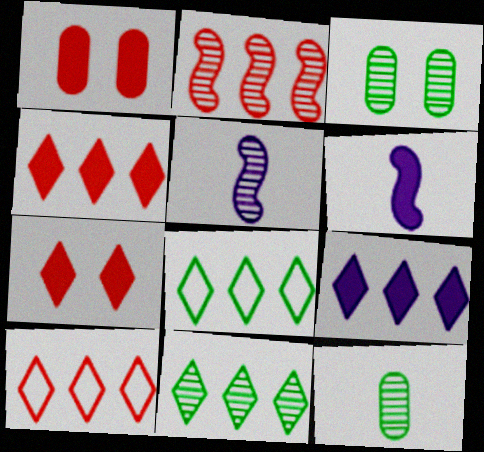[[1, 5, 8], 
[3, 6, 10], 
[9, 10, 11]]